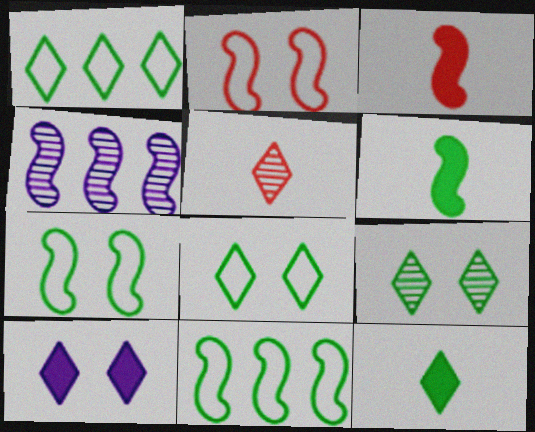[[1, 5, 10], 
[1, 9, 12], 
[2, 4, 6], 
[3, 4, 7]]